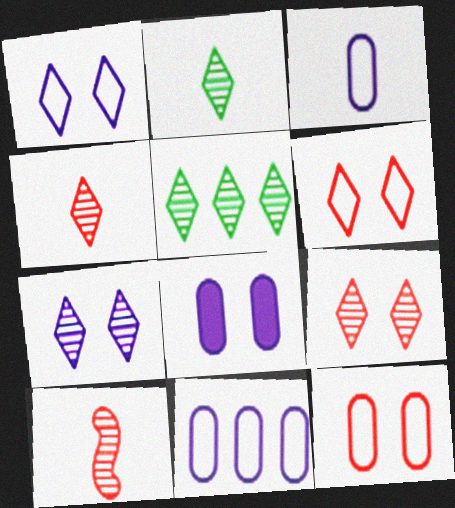[[4, 5, 7]]